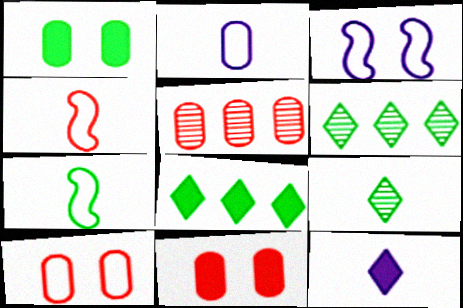[[1, 2, 5], 
[1, 6, 7]]